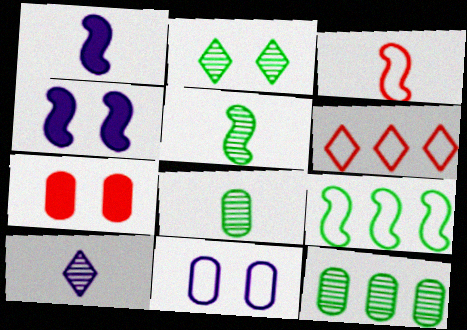[[1, 3, 5], 
[2, 5, 12], 
[4, 6, 8], 
[7, 9, 10]]